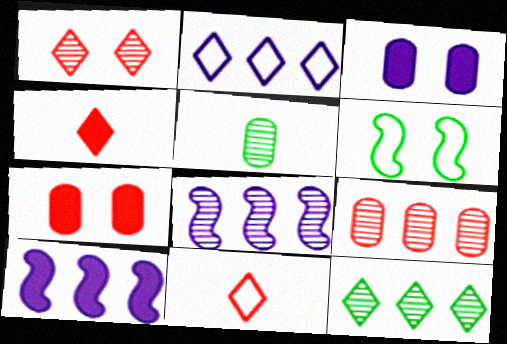[[1, 3, 6], 
[1, 5, 8], 
[8, 9, 12]]